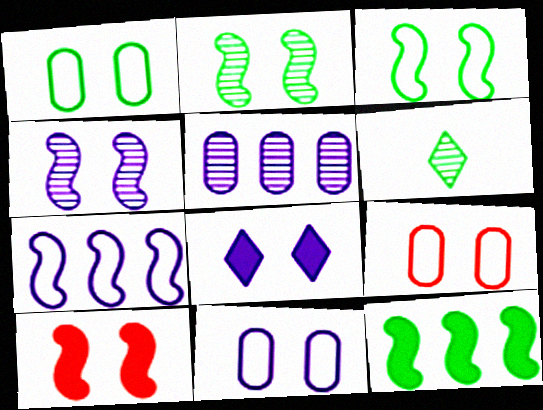[[1, 6, 12], 
[1, 9, 11], 
[2, 8, 9], 
[3, 4, 10], 
[4, 8, 11]]